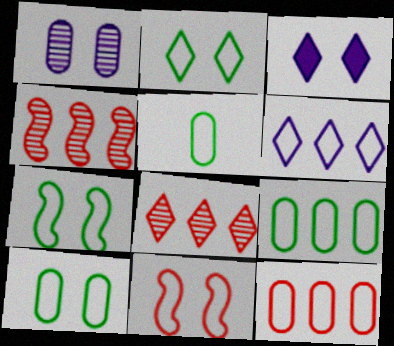[[2, 7, 10], 
[3, 4, 5], 
[5, 6, 11], 
[5, 9, 10]]